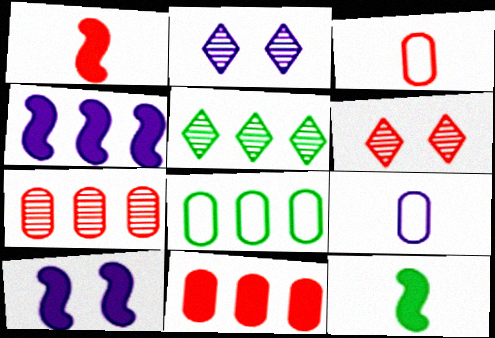[[1, 2, 8], 
[2, 4, 9], 
[3, 5, 10]]